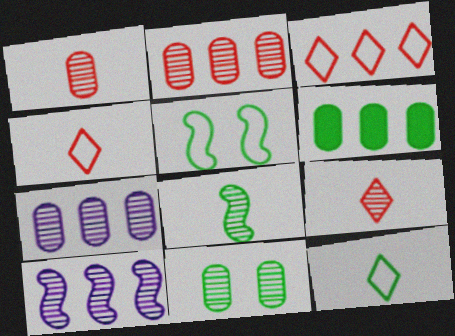[[1, 7, 11], 
[3, 6, 10], 
[9, 10, 11]]